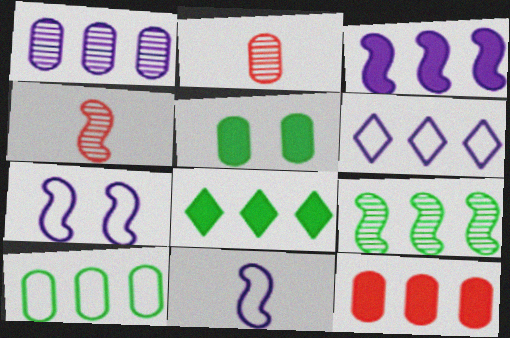[[1, 3, 6], 
[1, 10, 12], 
[2, 7, 8], 
[3, 8, 12], 
[4, 5, 6], 
[6, 9, 12], 
[8, 9, 10]]